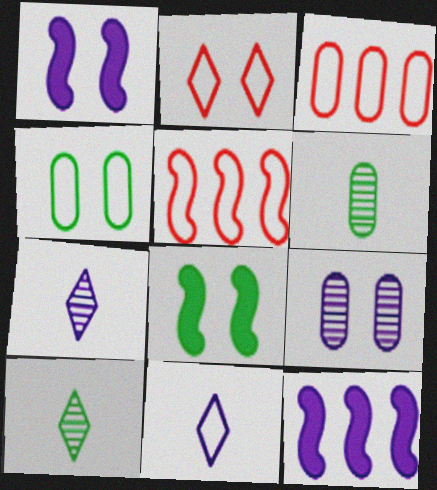[[1, 3, 10], 
[2, 6, 12], 
[2, 8, 9], 
[3, 7, 8], 
[4, 5, 11], 
[9, 11, 12]]